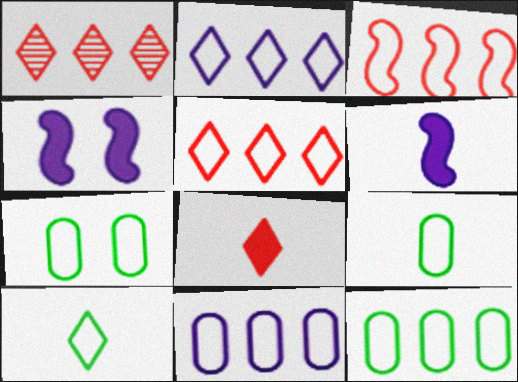[[1, 4, 9], 
[1, 6, 7], 
[2, 3, 12], 
[7, 9, 12]]